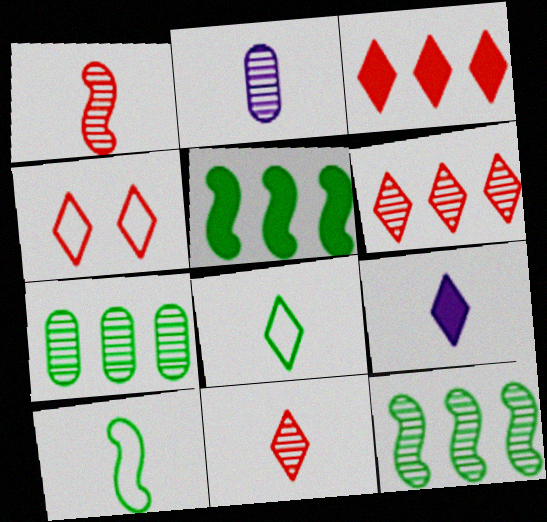[[2, 4, 5], 
[3, 4, 11], 
[8, 9, 11]]